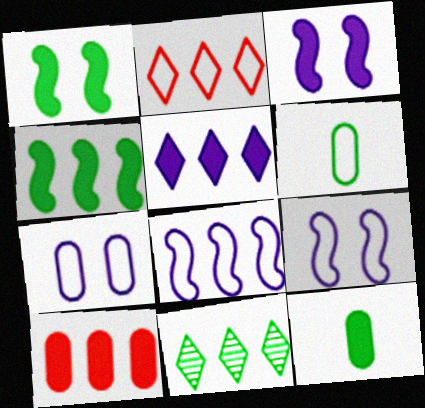[[1, 6, 11], 
[2, 5, 11], 
[2, 6, 9], 
[4, 5, 10], 
[8, 10, 11]]